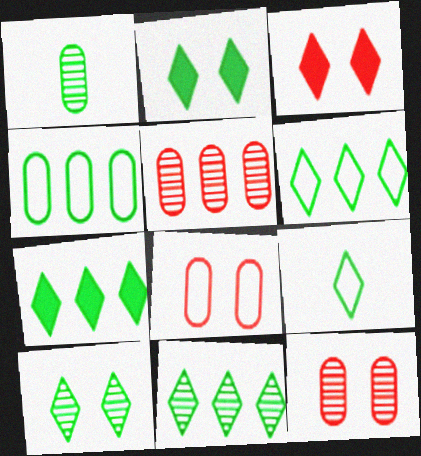[[2, 9, 11], 
[6, 7, 11], 
[7, 9, 10]]